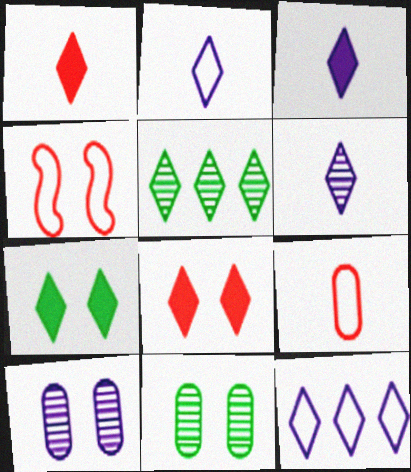[[2, 3, 6], 
[2, 5, 8], 
[4, 7, 10]]